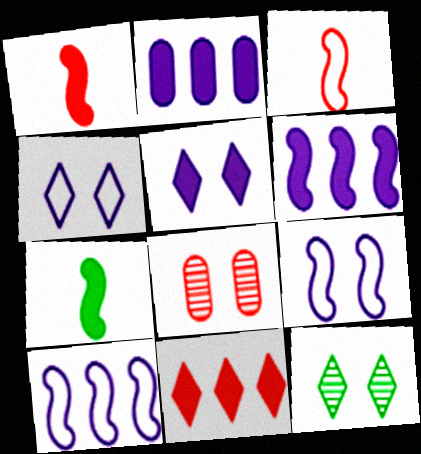[[2, 3, 12], 
[3, 8, 11]]